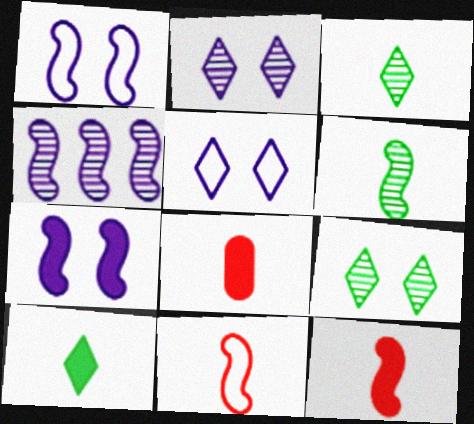[]